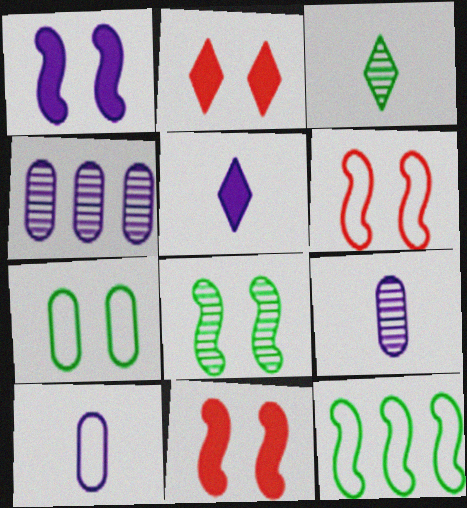[[1, 6, 8], 
[2, 9, 12]]